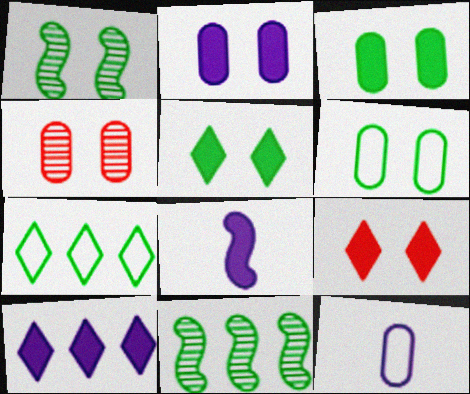[[1, 5, 6], 
[2, 4, 6], 
[2, 8, 10], 
[4, 7, 8], 
[9, 11, 12]]